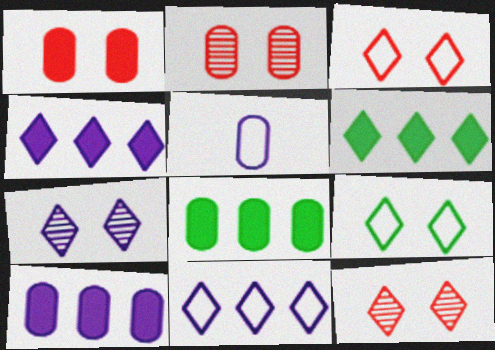[[2, 5, 8]]